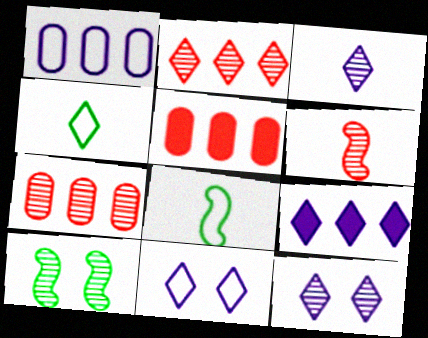[[3, 7, 10], 
[3, 9, 11], 
[5, 8, 12]]